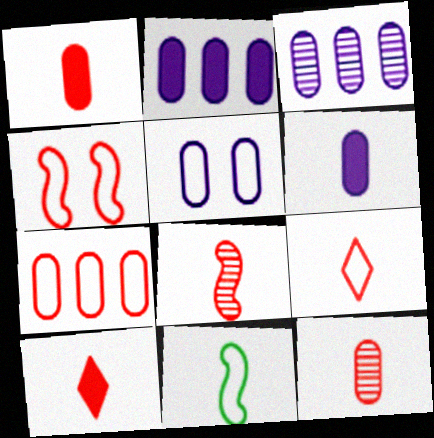[[1, 8, 9], 
[3, 5, 6], 
[4, 7, 9]]